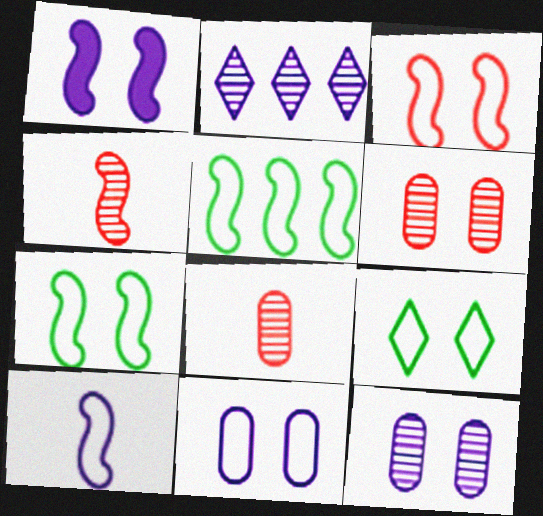[[1, 4, 5], 
[1, 6, 9], 
[3, 5, 10], 
[3, 9, 11]]